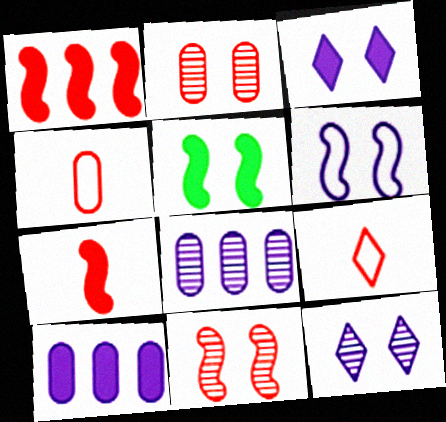[[1, 2, 9], 
[5, 6, 11], 
[5, 8, 9]]